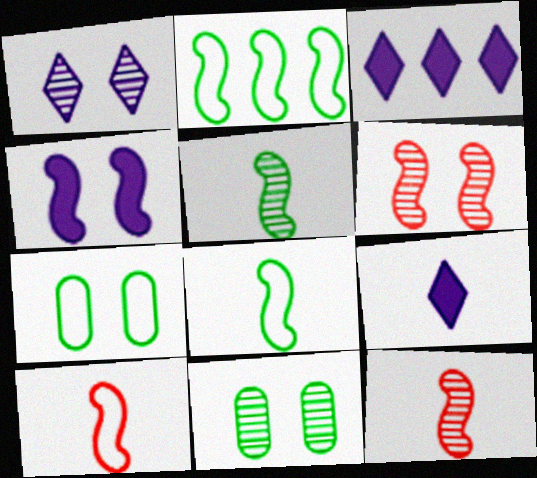[[1, 6, 11], 
[2, 4, 12], 
[3, 7, 12], 
[3, 10, 11]]